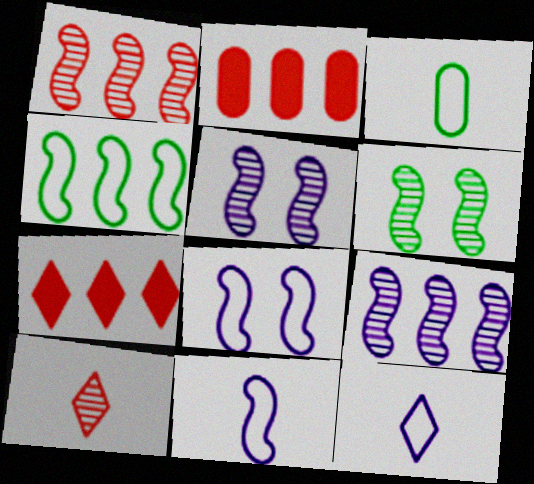[[2, 6, 12], 
[3, 5, 7]]